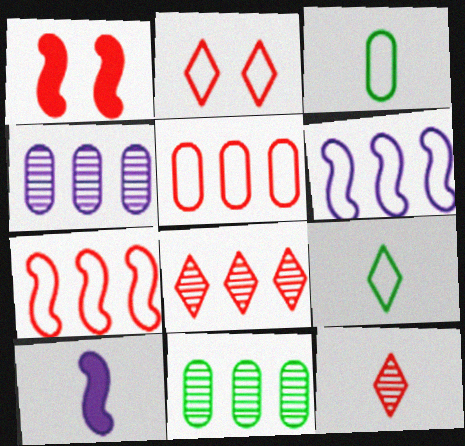[[1, 4, 9], 
[1, 5, 12], 
[2, 3, 6], 
[2, 10, 11], 
[3, 10, 12]]